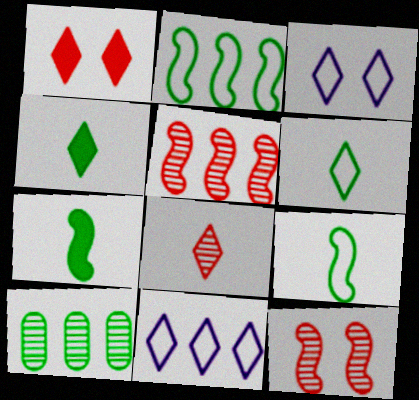[]